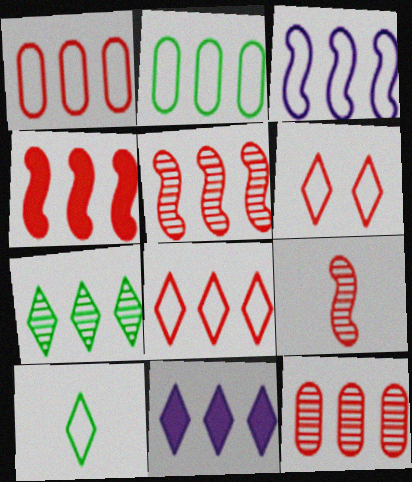[[2, 3, 8], 
[2, 5, 11], 
[4, 8, 12], 
[7, 8, 11]]